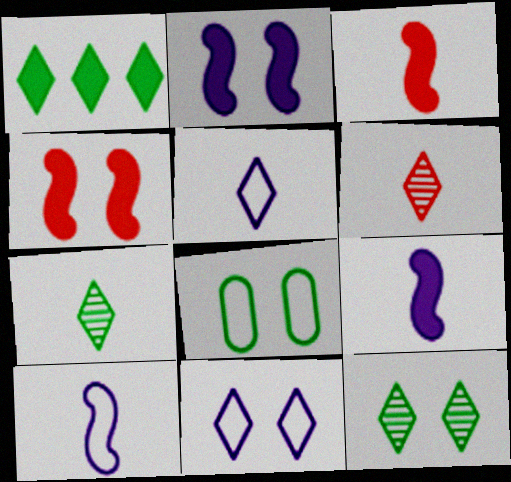[[1, 6, 11]]